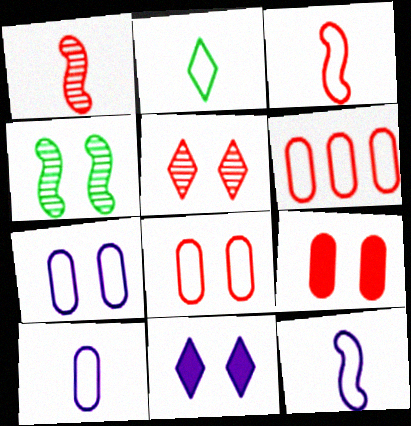[[2, 3, 10], 
[4, 8, 11]]